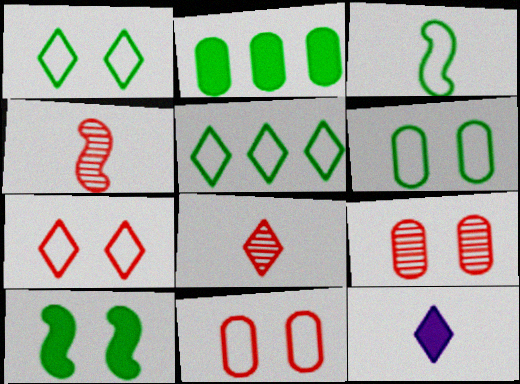[[3, 5, 6]]